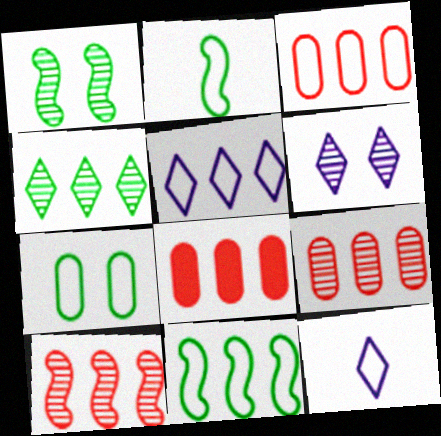[[1, 8, 12], 
[2, 6, 8], 
[3, 5, 11], 
[3, 8, 9]]